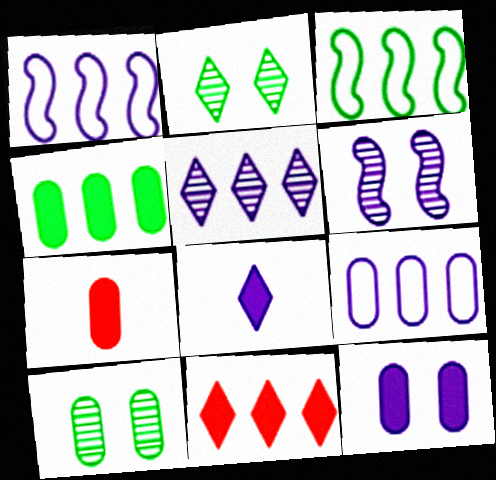[[1, 2, 7], 
[4, 7, 12], 
[6, 8, 9], 
[7, 9, 10]]